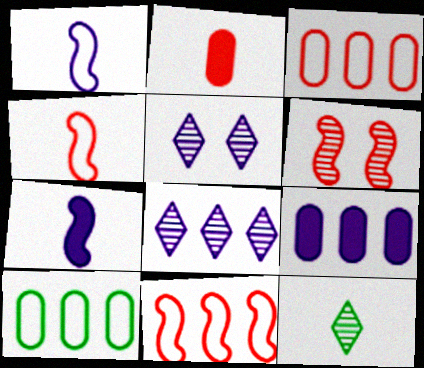[[1, 2, 12], 
[1, 5, 9]]